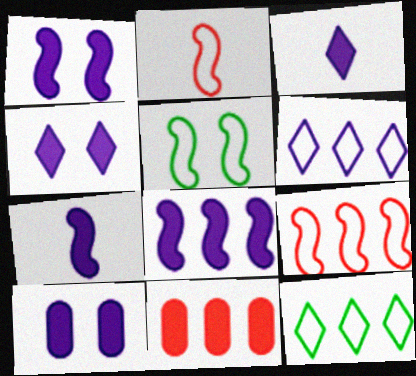[[1, 4, 10], 
[1, 7, 8], 
[3, 8, 10]]